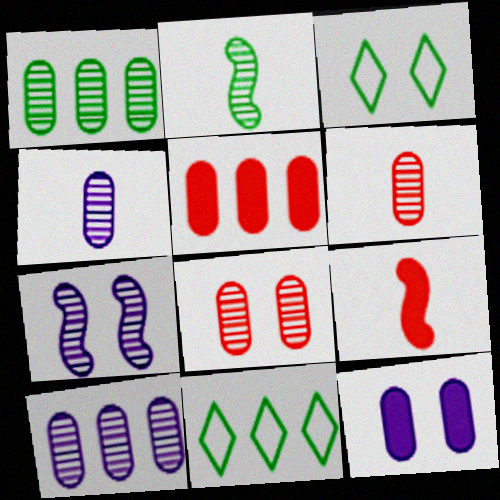[[1, 4, 8], 
[3, 9, 10]]